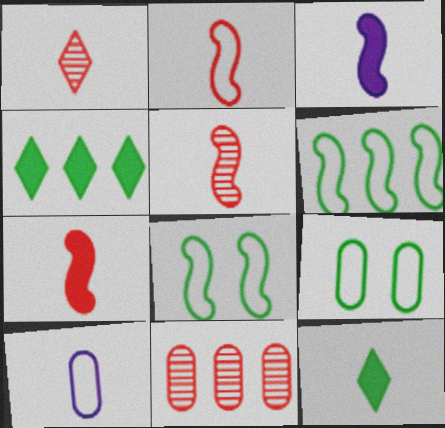[[2, 5, 7], 
[5, 10, 12]]